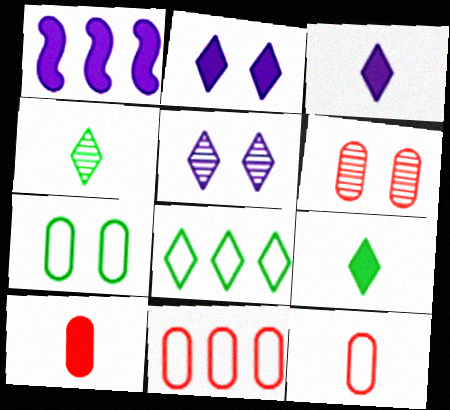[[6, 10, 11]]